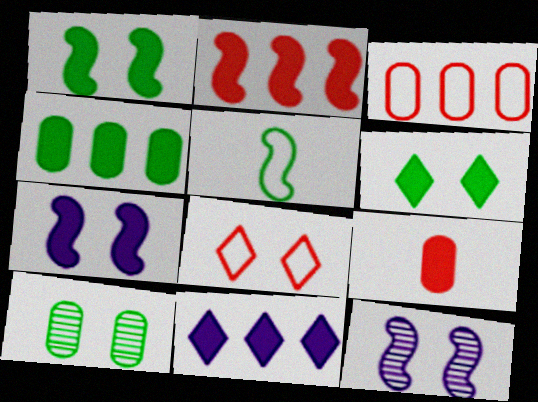[[1, 9, 11], 
[2, 4, 11], 
[2, 5, 12], 
[7, 8, 10]]